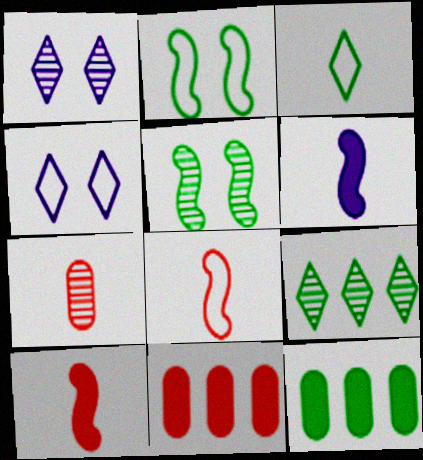[[1, 8, 12], 
[3, 5, 12], 
[3, 6, 7]]